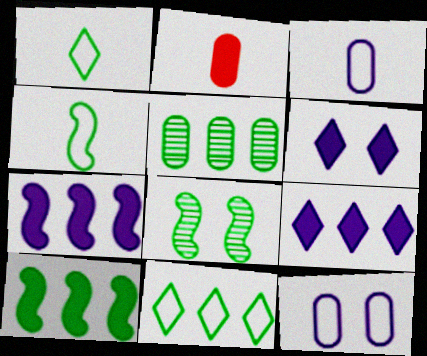[[2, 5, 12], 
[2, 6, 10], 
[4, 8, 10], 
[5, 10, 11]]